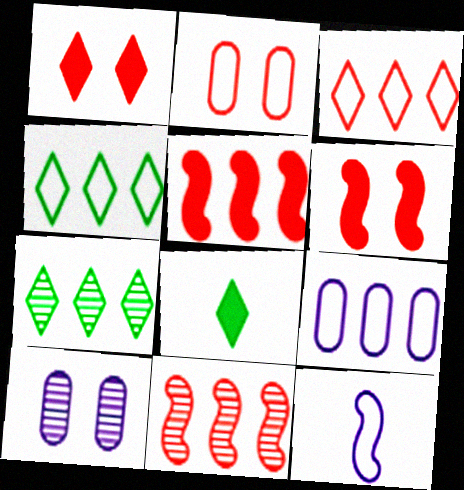[[2, 4, 12], 
[5, 7, 9]]